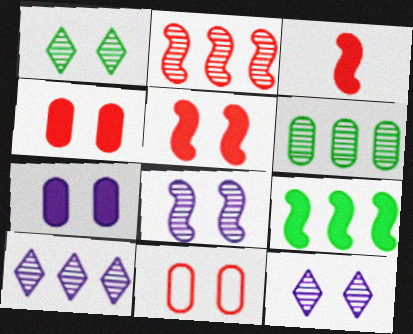[[2, 6, 10]]